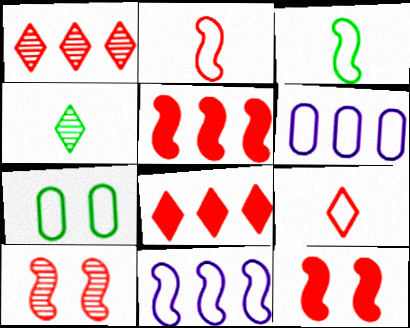[[2, 5, 10], 
[4, 6, 12], 
[7, 9, 11]]